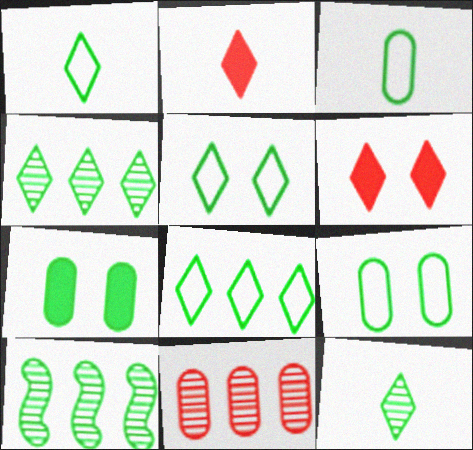[[1, 5, 8], 
[1, 7, 10]]